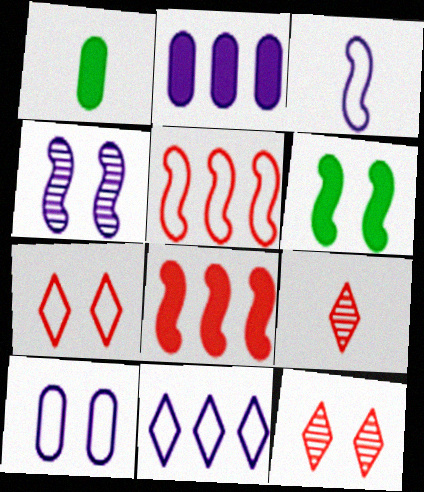[[1, 3, 9], 
[3, 10, 11], 
[6, 10, 12]]